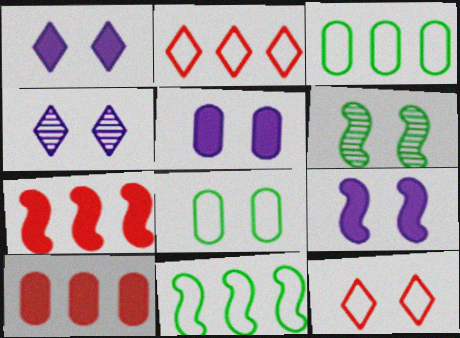[[1, 5, 9], 
[5, 6, 12]]